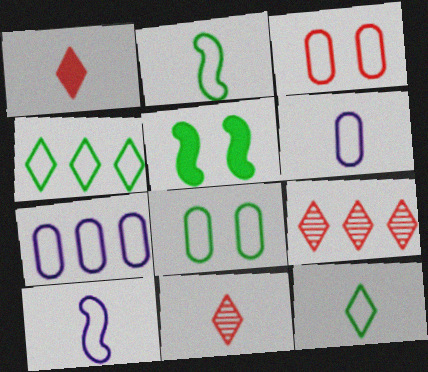[[2, 4, 8], 
[3, 4, 10], 
[5, 6, 9], 
[5, 7, 11]]